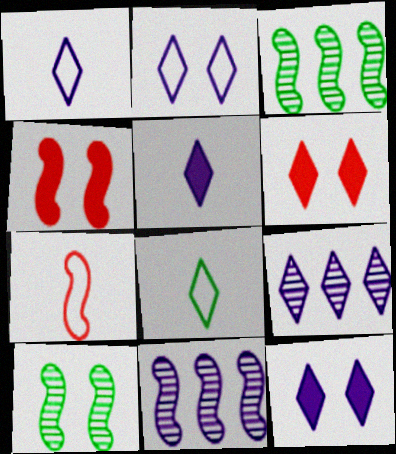[[1, 9, 12], 
[2, 5, 9], 
[6, 8, 9]]